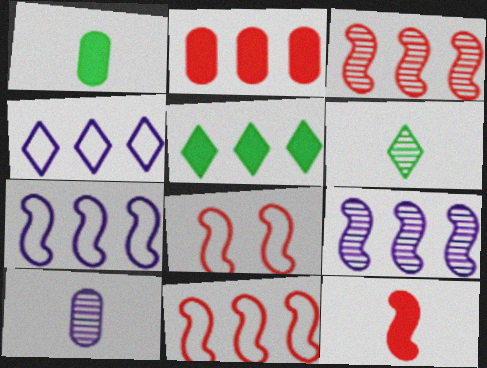[[3, 8, 12], 
[5, 8, 10]]